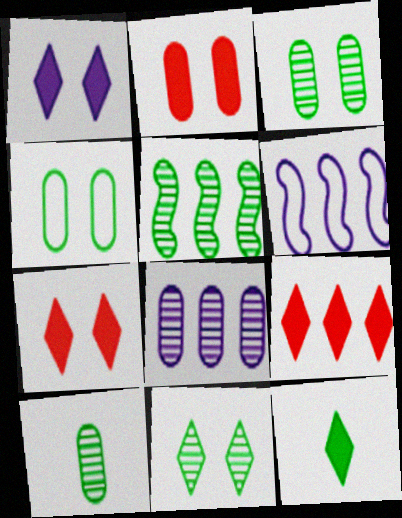[[1, 9, 12], 
[4, 5, 12], 
[5, 10, 11], 
[6, 7, 10]]